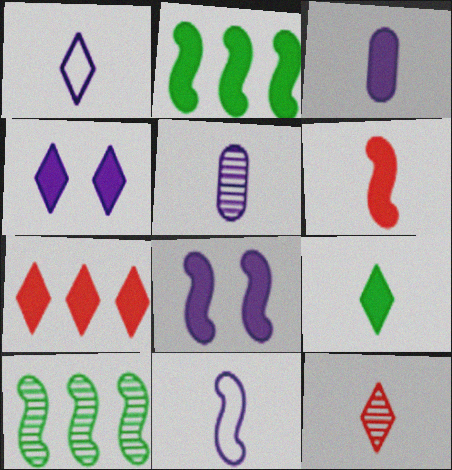[[1, 9, 12], 
[2, 6, 8], 
[3, 6, 9], 
[4, 7, 9]]